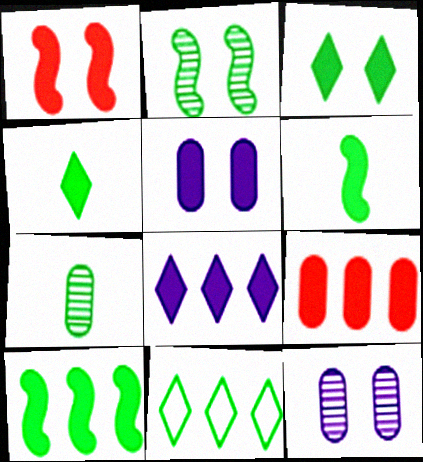[[1, 3, 5], 
[8, 9, 10]]